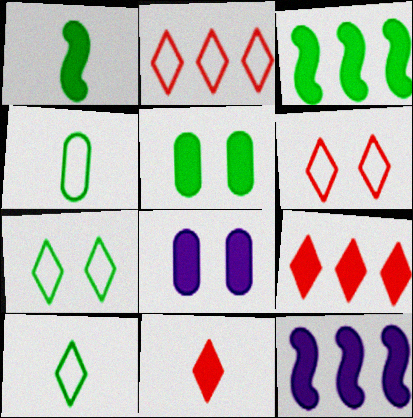[[1, 8, 9], 
[3, 8, 11], 
[5, 11, 12]]